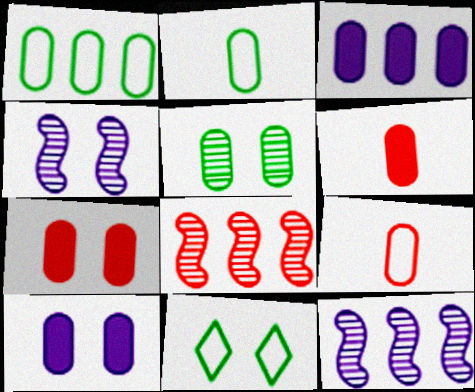[[3, 5, 9], 
[4, 7, 11], 
[6, 11, 12]]